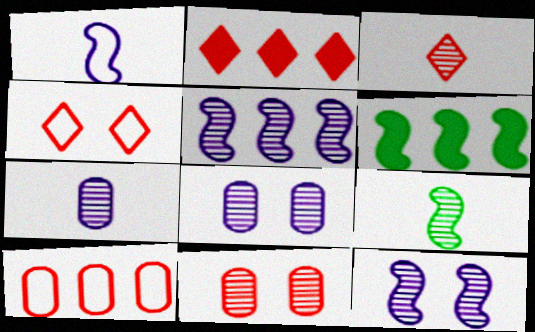[[2, 3, 4], 
[3, 7, 9], 
[4, 6, 7]]